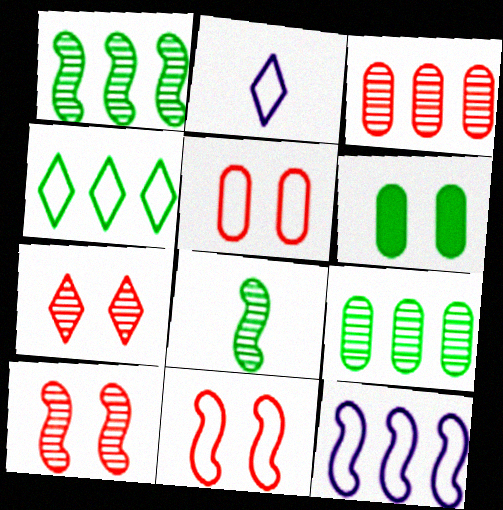[[4, 6, 8]]